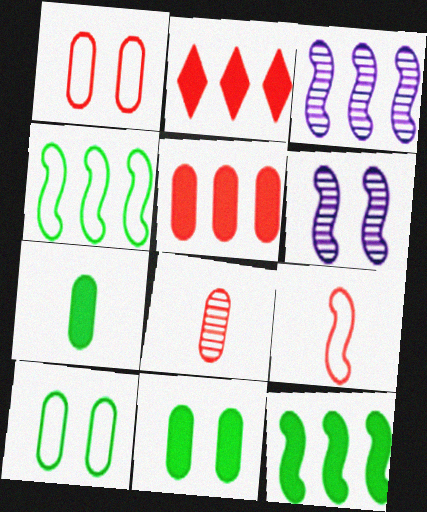[[1, 5, 8], 
[6, 9, 12]]